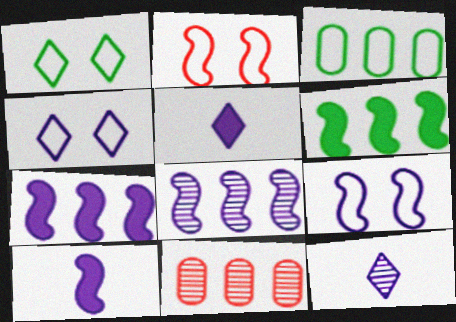[[1, 10, 11], 
[8, 9, 10]]